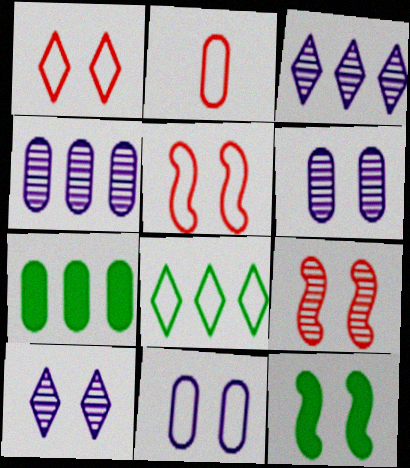[[1, 6, 12], 
[2, 3, 12], 
[2, 6, 7]]